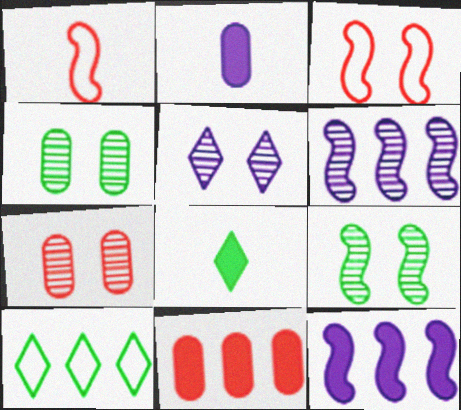[[1, 9, 12], 
[5, 7, 9], 
[6, 10, 11]]